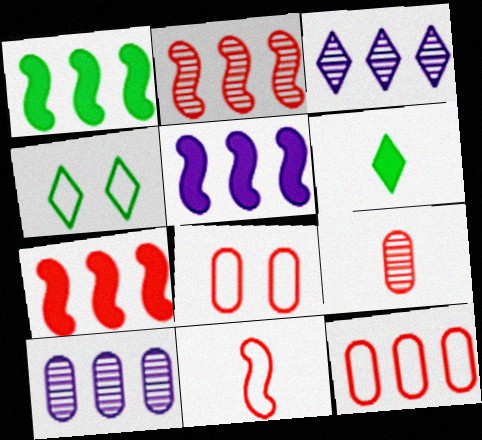[[1, 3, 12], 
[1, 5, 7], 
[4, 5, 9]]